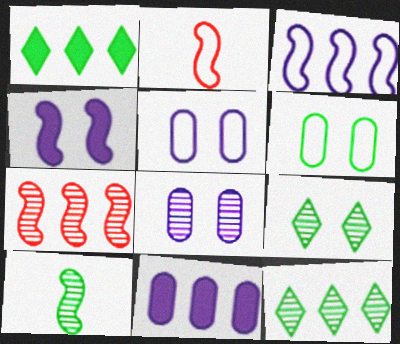[[1, 2, 8], 
[1, 6, 10], 
[2, 9, 11]]